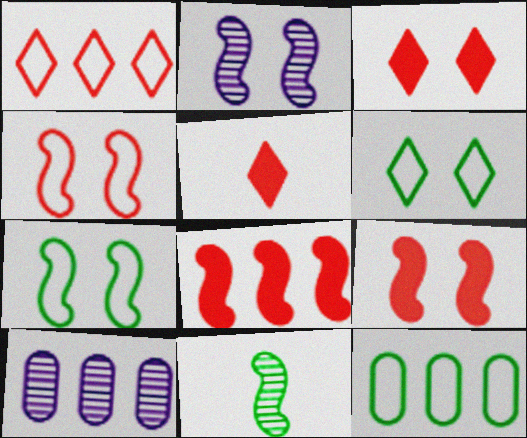[[2, 5, 12], 
[2, 7, 9], 
[5, 7, 10]]